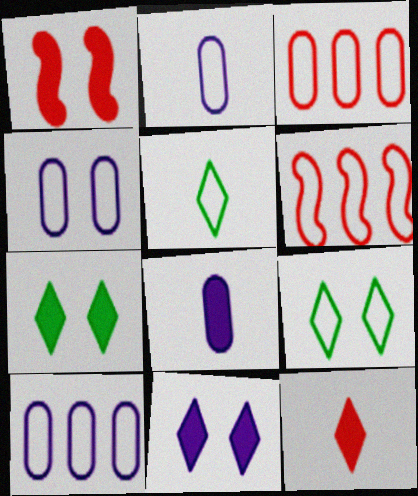[[2, 4, 10], 
[2, 6, 9], 
[4, 5, 6]]